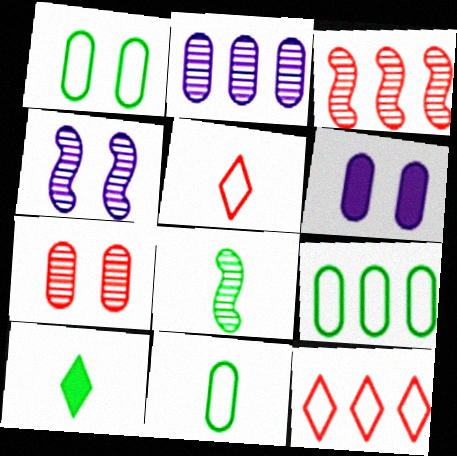[[1, 6, 7], 
[1, 9, 11], 
[3, 4, 8], 
[6, 8, 12], 
[8, 10, 11]]